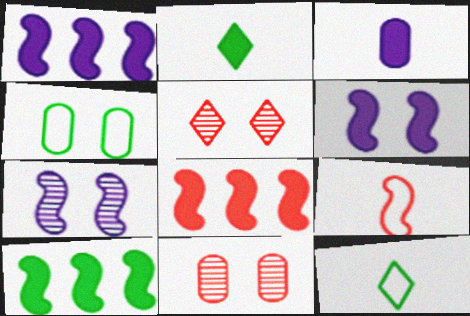[[1, 8, 10], 
[1, 11, 12], 
[4, 5, 6], 
[7, 9, 10]]